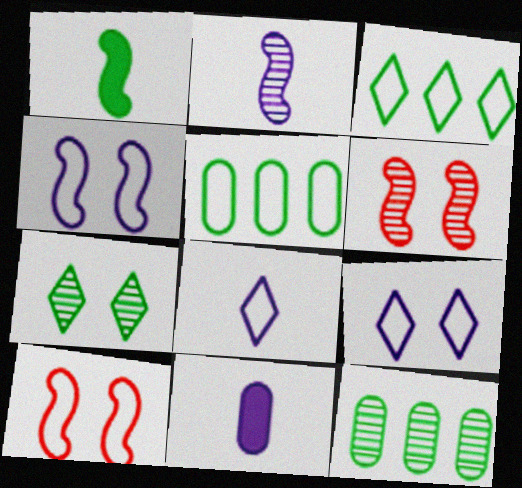[[1, 5, 7], 
[2, 8, 11], 
[3, 6, 11], 
[5, 8, 10]]